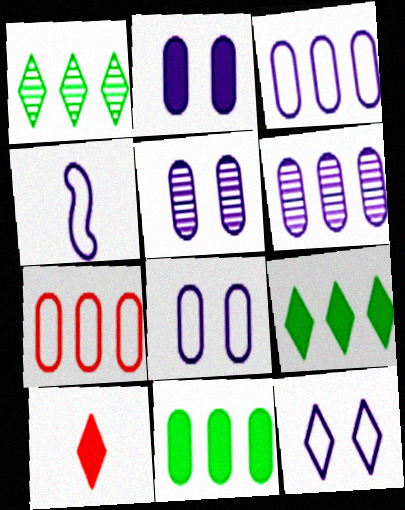[[1, 10, 12], 
[2, 5, 8], 
[3, 4, 12], 
[6, 7, 11]]